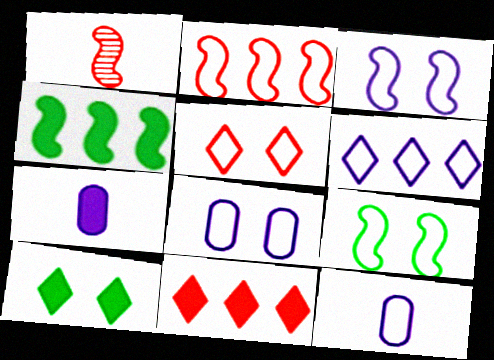[[1, 3, 4], 
[3, 6, 12], 
[5, 8, 9]]